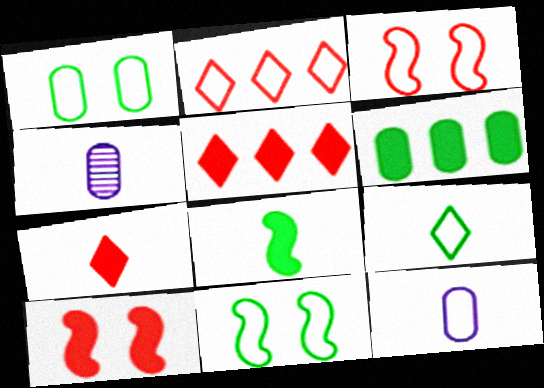[[2, 11, 12], 
[4, 5, 11]]